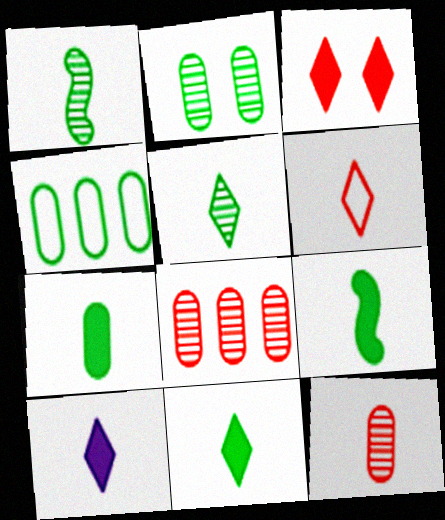[[2, 4, 7], 
[5, 6, 10], 
[7, 9, 11]]